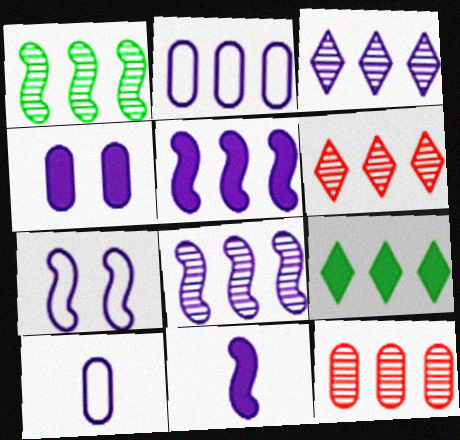[[1, 3, 12], 
[2, 3, 5], 
[7, 8, 11]]